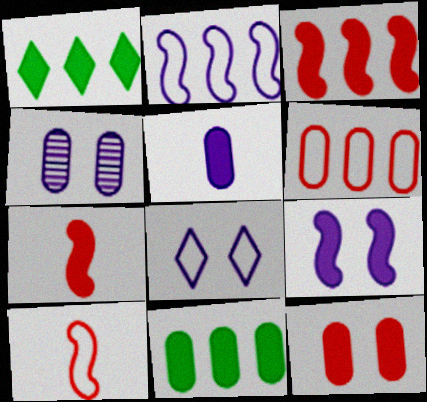[[1, 4, 10], 
[4, 8, 9], 
[5, 11, 12]]